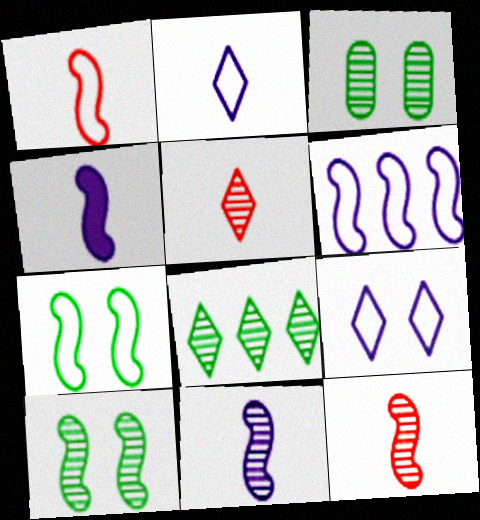[[1, 6, 7]]